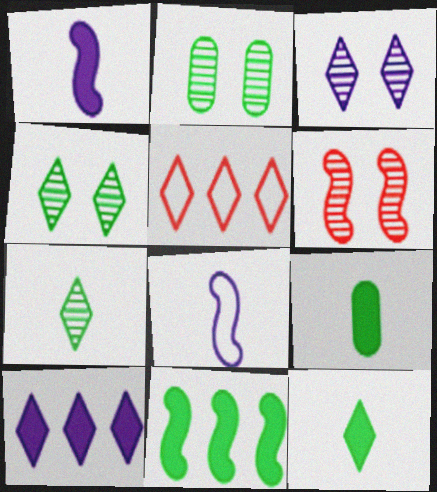[[1, 2, 5], 
[2, 3, 6], 
[3, 5, 12], 
[6, 8, 11]]